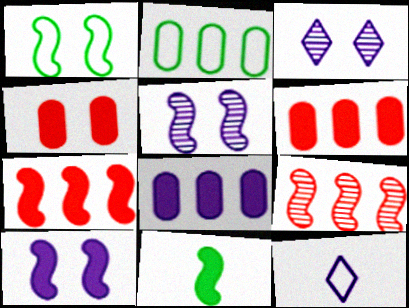[[1, 3, 4], 
[5, 8, 12], 
[7, 10, 11]]